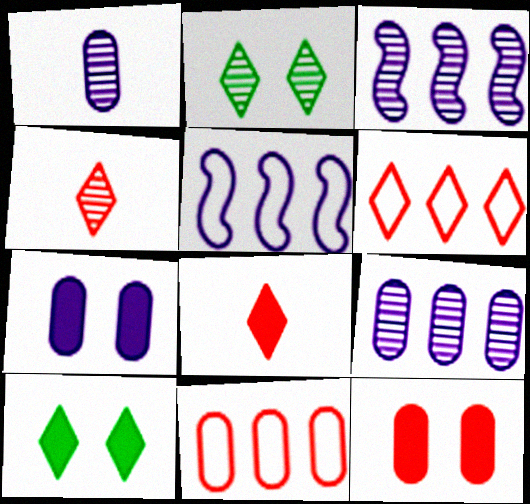[]